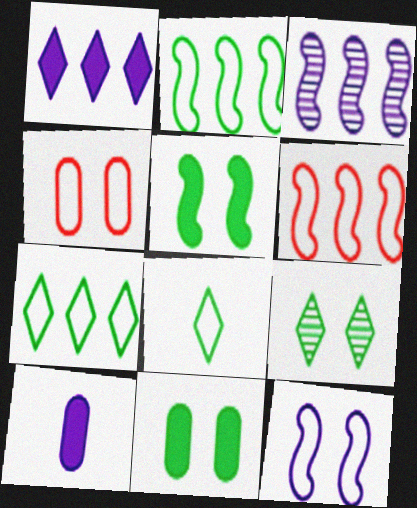[[6, 9, 10]]